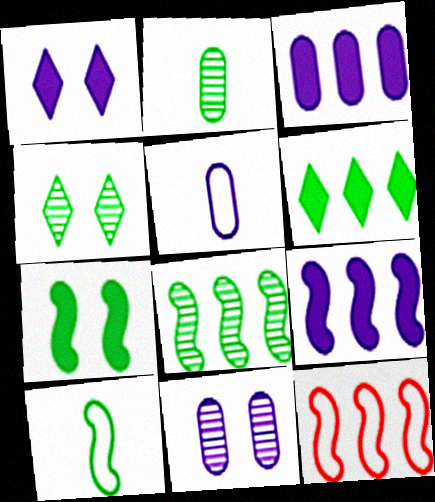[[1, 2, 12], 
[2, 4, 8], 
[3, 5, 11], 
[7, 8, 10], 
[8, 9, 12]]